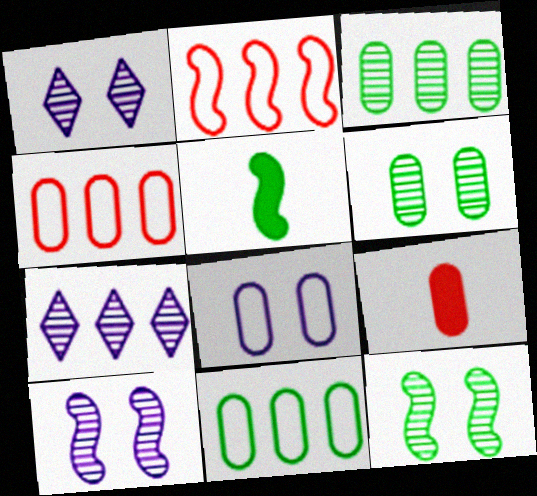[[1, 4, 5], 
[2, 5, 10], 
[3, 8, 9]]